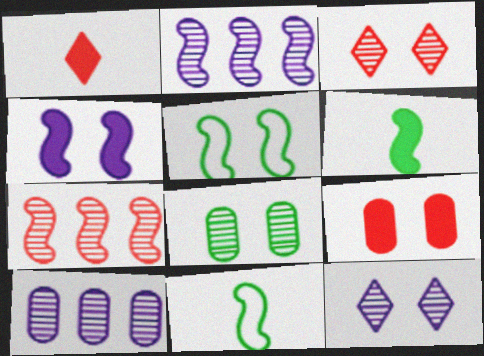[[1, 5, 10], 
[4, 7, 11], 
[5, 9, 12]]